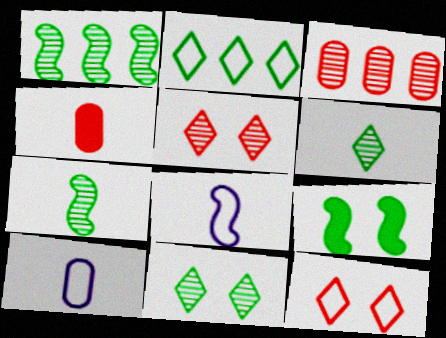[[4, 6, 8]]